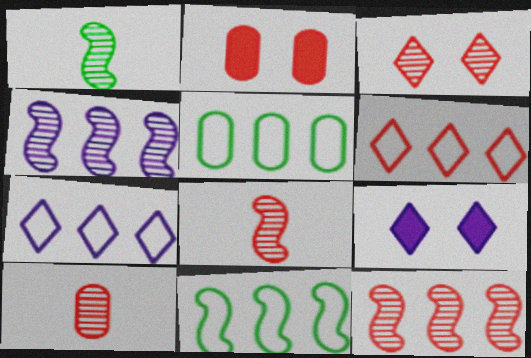[[1, 2, 7], 
[2, 6, 8], 
[3, 10, 12], 
[5, 8, 9], 
[9, 10, 11]]